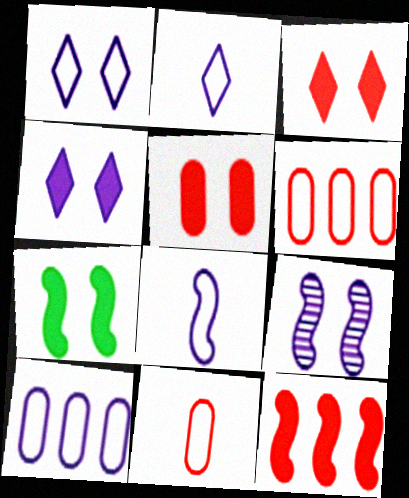[[1, 8, 10], 
[4, 5, 7]]